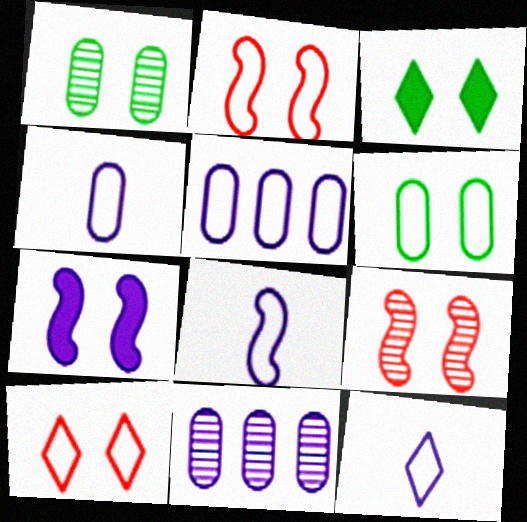[[1, 7, 10], 
[4, 8, 12], 
[7, 11, 12]]